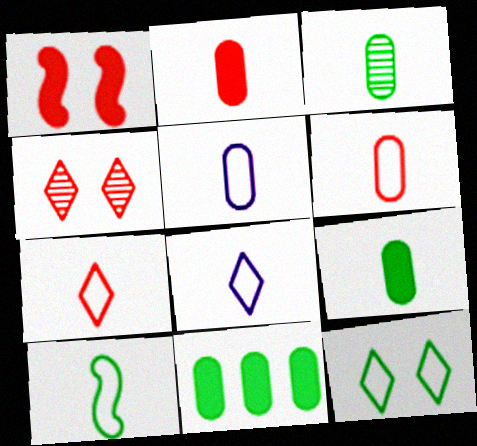[[2, 3, 5], 
[5, 7, 10], 
[6, 8, 10]]